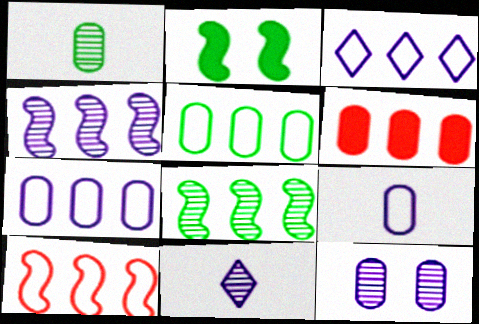[[3, 5, 10], 
[3, 6, 8], 
[4, 11, 12]]